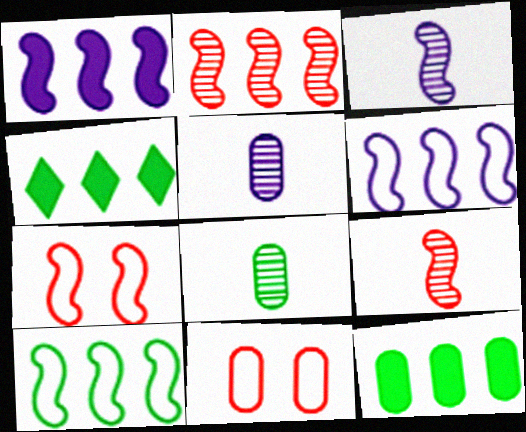[[1, 2, 10], 
[3, 4, 11], 
[4, 5, 7], 
[5, 11, 12]]